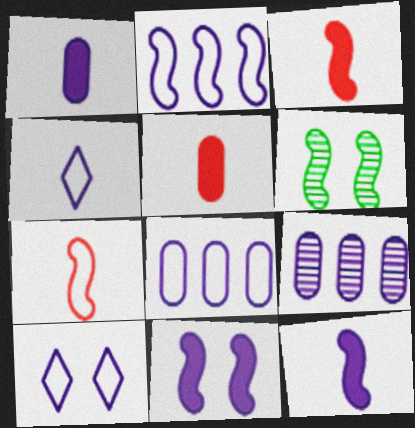[[2, 3, 6], 
[4, 9, 11], 
[9, 10, 12]]